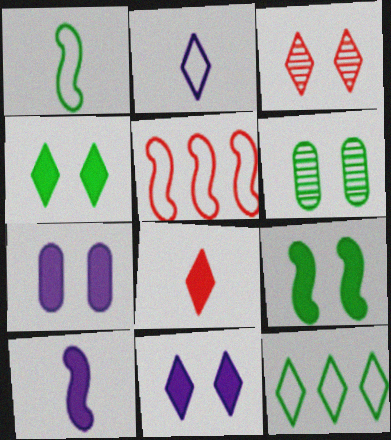[]